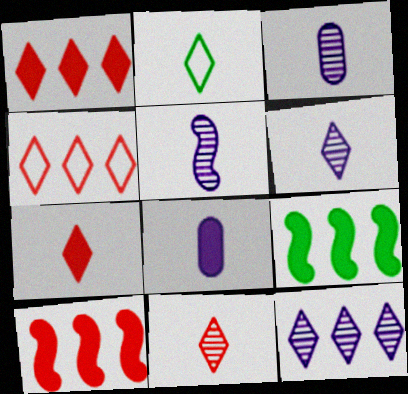[[2, 6, 7], 
[3, 5, 6]]